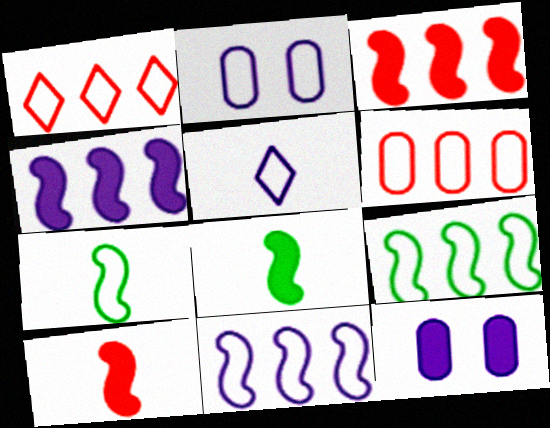[[1, 2, 7], 
[2, 5, 11]]